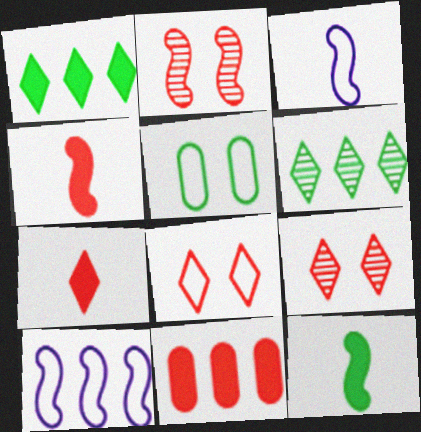[[2, 10, 12], 
[5, 6, 12], 
[6, 10, 11]]